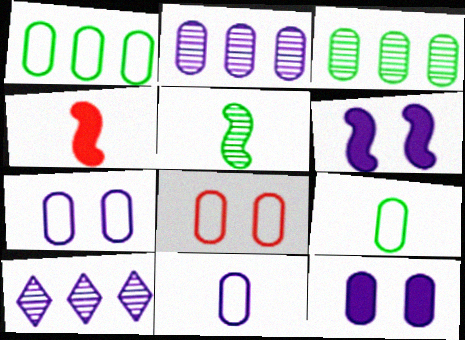[[1, 8, 11], 
[2, 11, 12], 
[6, 10, 11]]